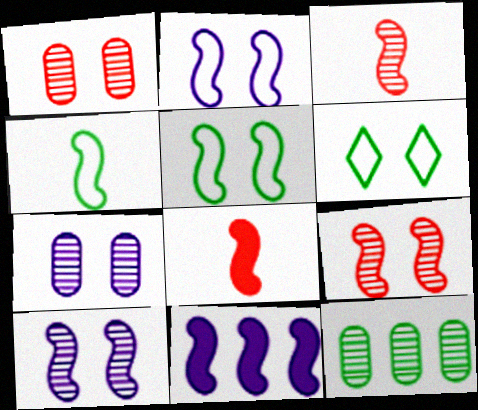[[3, 5, 11], 
[4, 9, 11]]